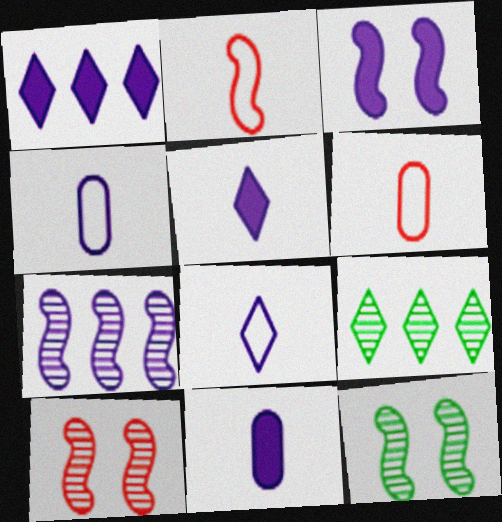[[1, 3, 11], 
[1, 6, 12], 
[3, 6, 9]]